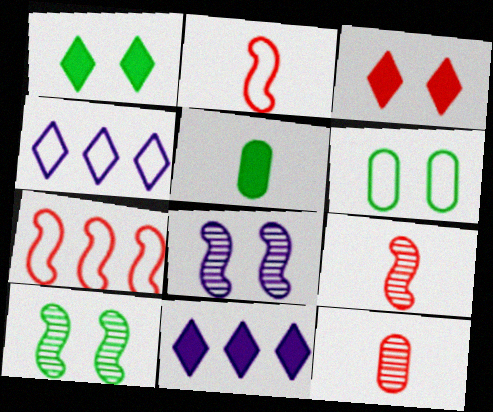[[1, 6, 10], 
[2, 4, 6], 
[3, 6, 8], 
[3, 7, 12], 
[6, 9, 11]]